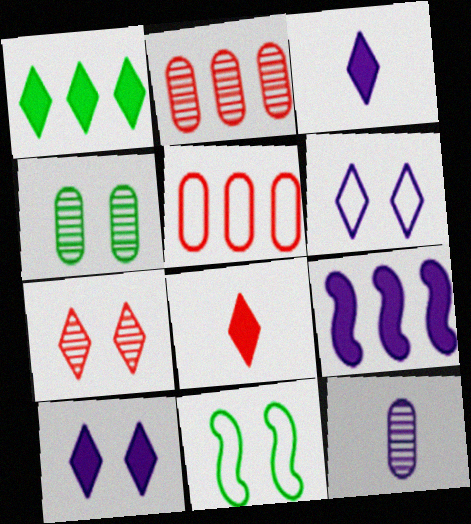[[1, 8, 10], 
[2, 3, 11], 
[2, 4, 12], 
[6, 9, 12]]